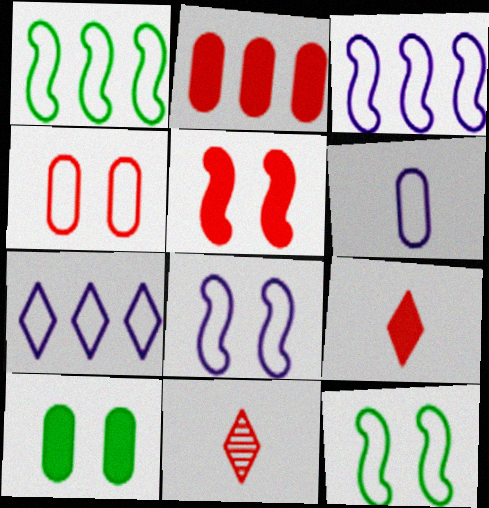[[2, 5, 9], 
[3, 10, 11], 
[6, 7, 8]]